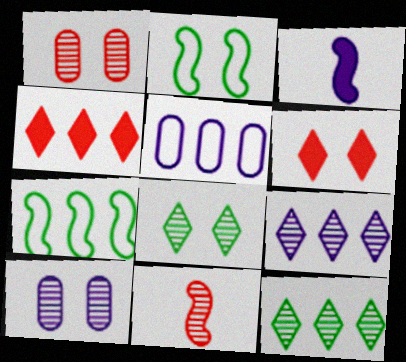[[2, 6, 10], 
[10, 11, 12]]